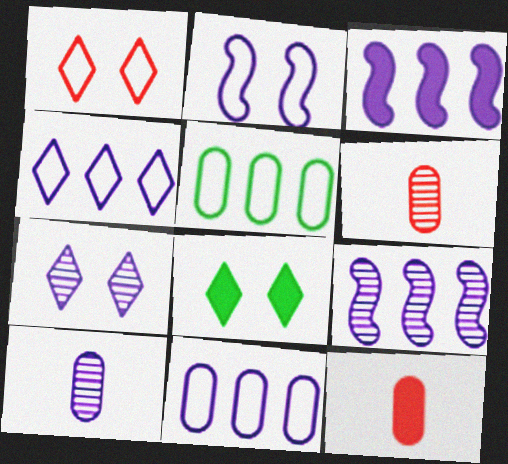[[1, 7, 8], 
[3, 8, 12], 
[7, 9, 10]]